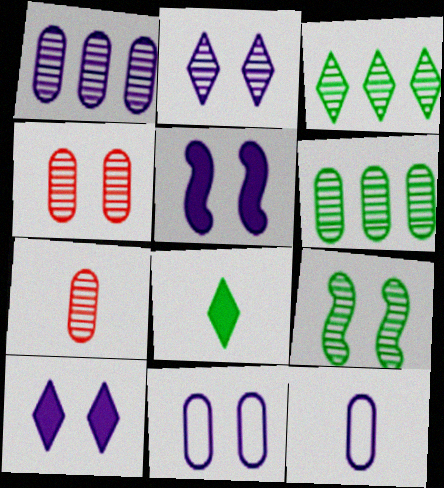[[2, 4, 9], 
[2, 5, 11]]